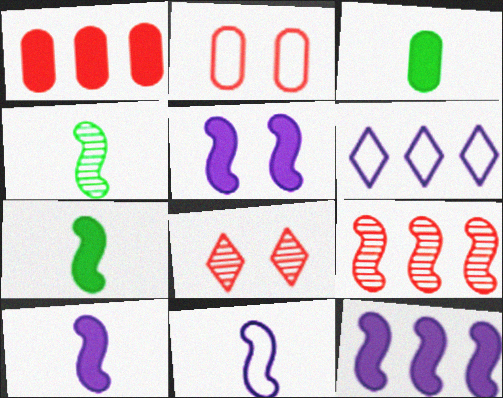[[5, 10, 12]]